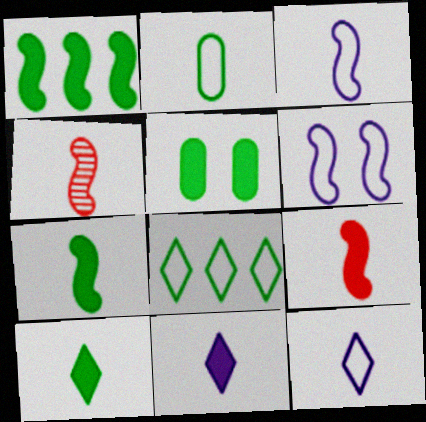[[1, 4, 6], 
[1, 5, 10], 
[2, 4, 11], 
[3, 4, 7]]